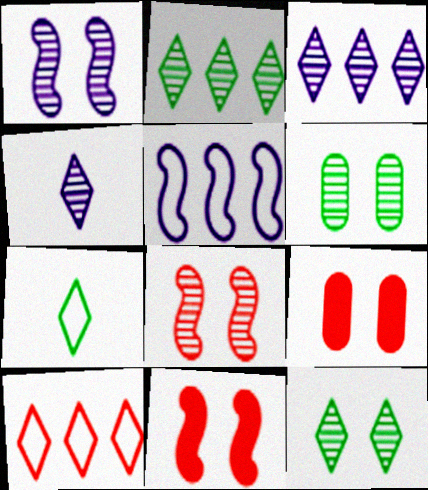[]